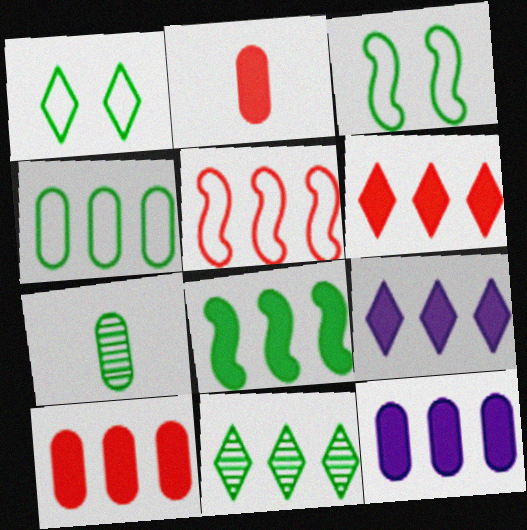[[1, 7, 8], 
[4, 8, 11], 
[5, 11, 12], 
[6, 8, 12], 
[8, 9, 10]]